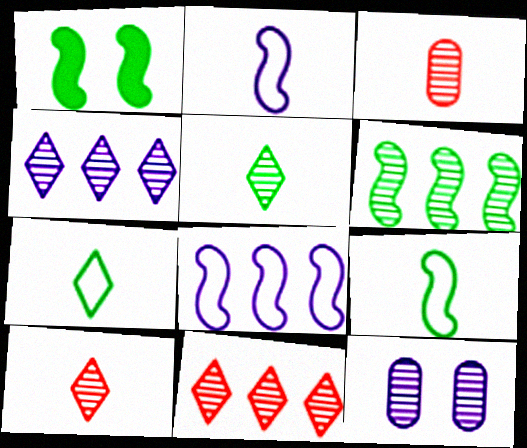[[1, 6, 9], 
[6, 10, 12]]